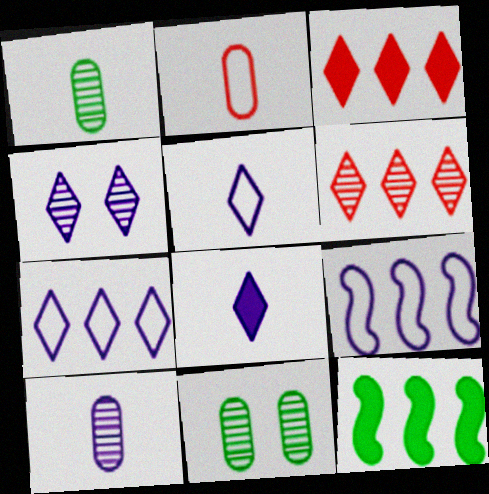[[2, 4, 12], 
[4, 7, 8]]